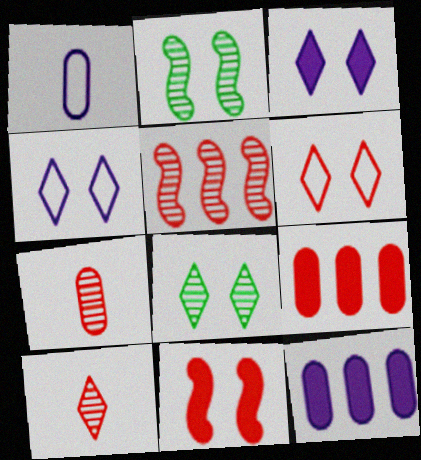[[3, 6, 8]]